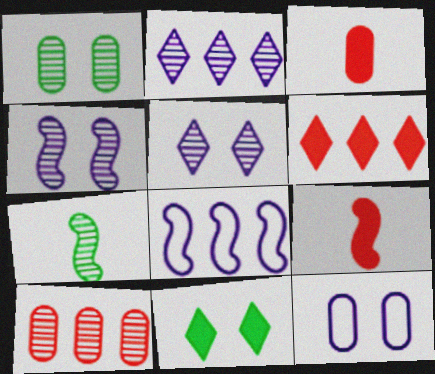[[5, 7, 10], 
[6, 7, 12]]